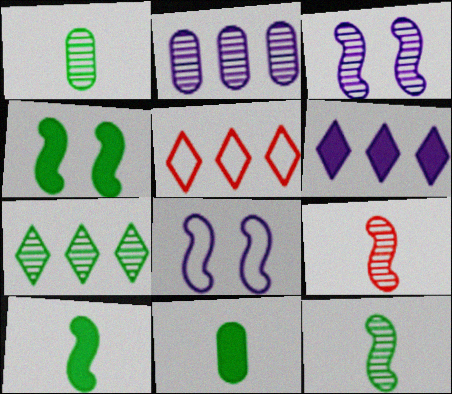[[3, 5, 11], 
[5, 6, 7]]